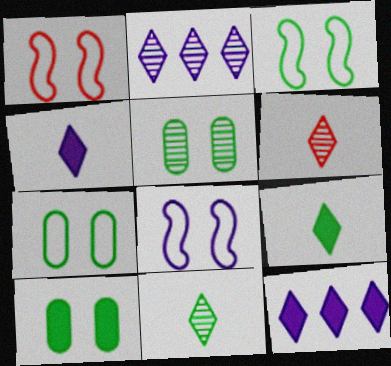[[1, 3, 8], 
[5, 7, 10]]